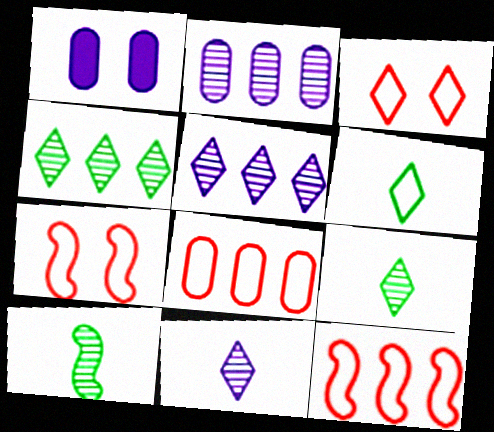[[1, 9, 12]]